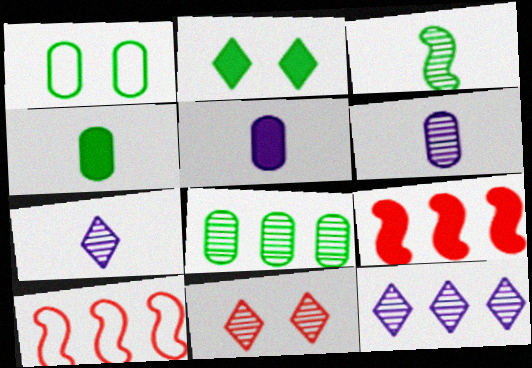[[1, 4, 8], 
[1, 7, 9], 
[2, 5, 9], 
[2, 6, 10]]